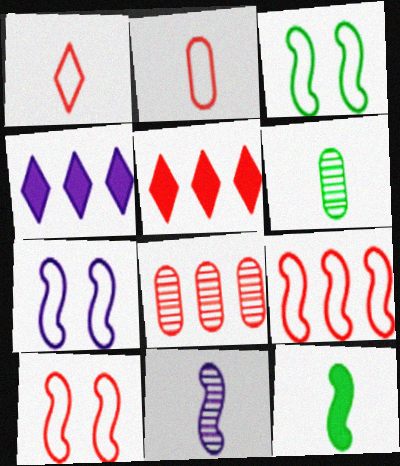[[3, 7, 10], 
[4, 6, 10], 
[5, 6, 7], 
[5, 8, 9]]